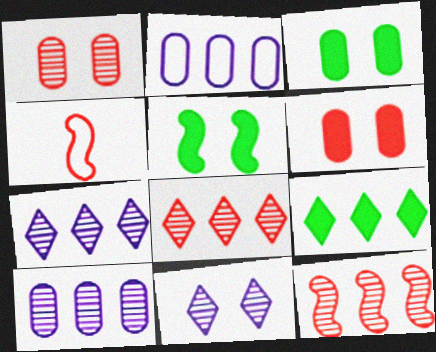[[2, 9, 12], 
[3, 4, 7], 
[4, 6, 8]]